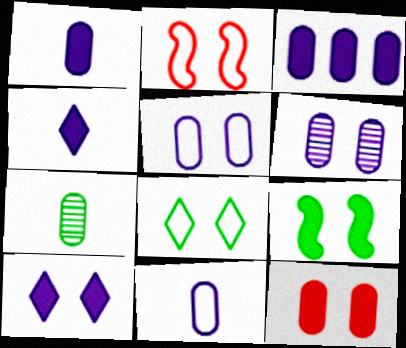[[2, 5, 8], 
[3, 6, 11], 
[9, 10, 12]]